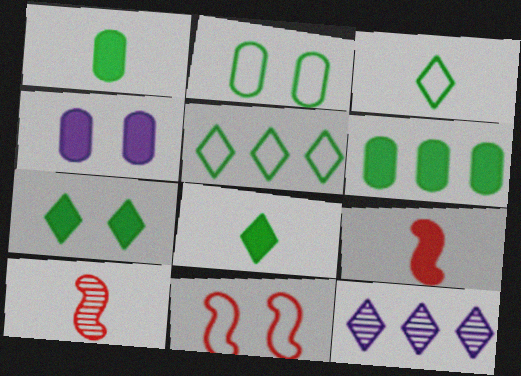[[1, 11, 12], 
[2, 9, 12], 
[4, 5, 10]]